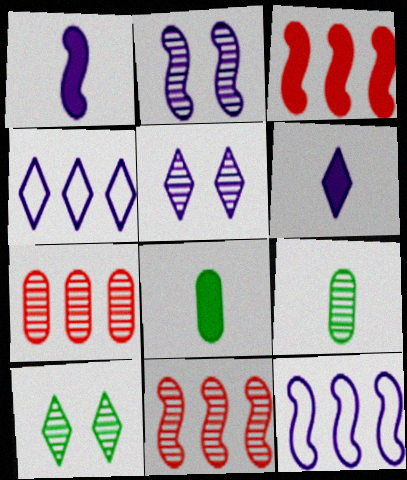[[1, 2, 12], 
[4, 5, 6], 
[5, 9, 11]]